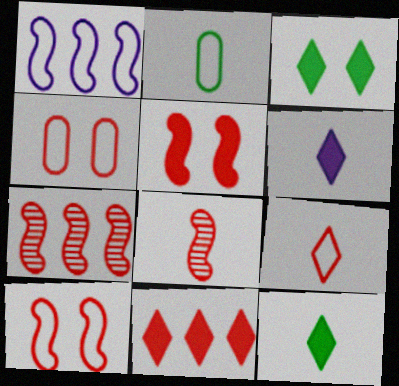[[2, 6, 8], 
[3, 6, 11], 
[4, 8, 11]]